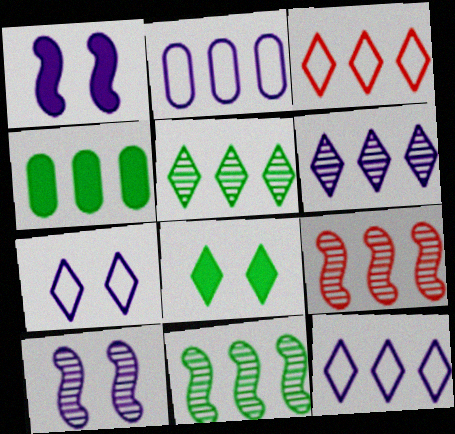[[4, 9, 12]]